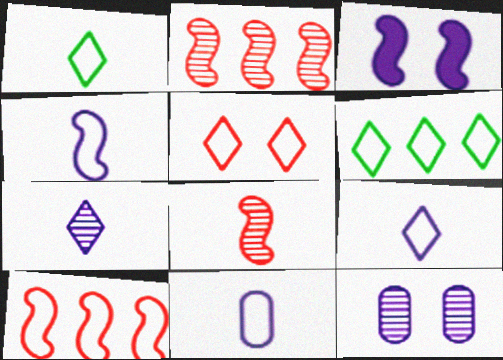[[4, 9, 11], 
[5, 6, 9]]